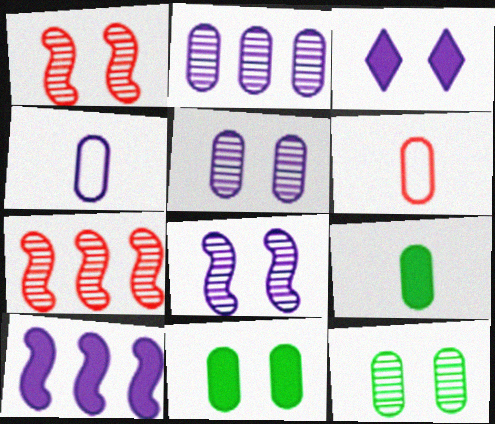[[2, 6, 11]]